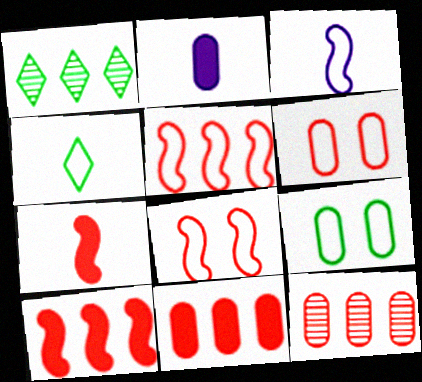[[1, 2, 8], 
[2, 9, 12]]